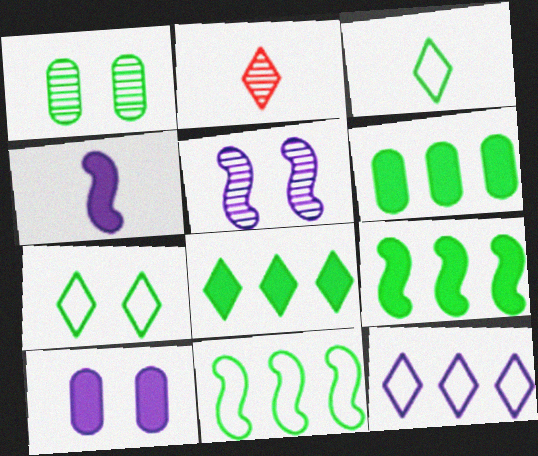[[1, 3, 9], 
[2, 10, 11], 
[6, 8, 9]]